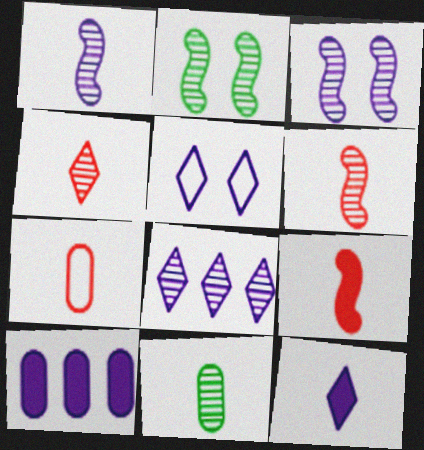[[1, 4, 11], 
[1, 5, 10], 
[4, 7, 9], 
[5, 8, 12]]